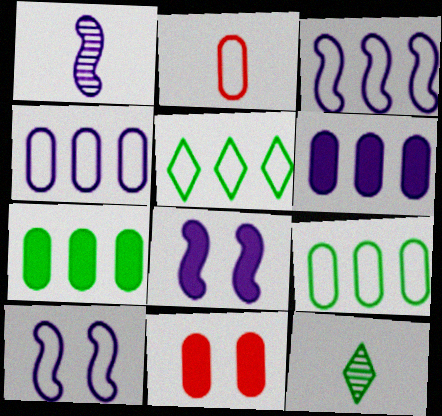[[1, 3, 8], 
[1, 5, 11], 
[2, 5, 10], 
[3, 11, 12]]